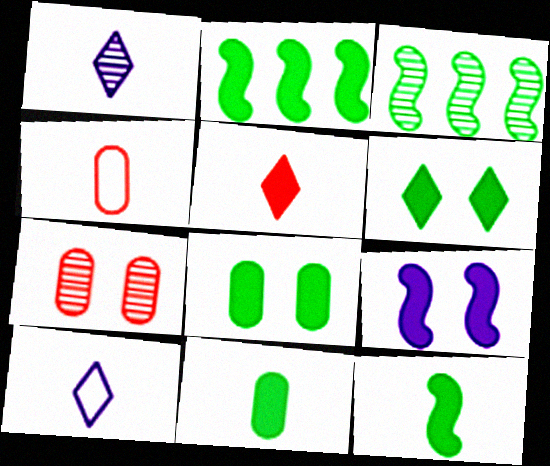[[1, 3, 7], 
[1, 4, 12], 
[2, 6, 11], 
[2, 7, 10]]